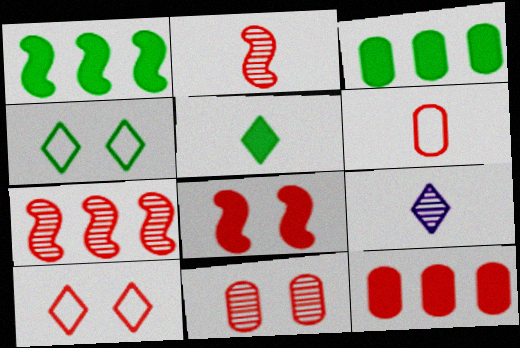[[2, 10, 12], 
[6, 11, 12], 
[8, 10, 11]]